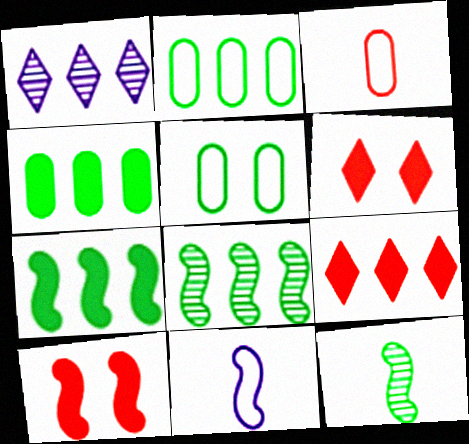[[8, 10, 11]]